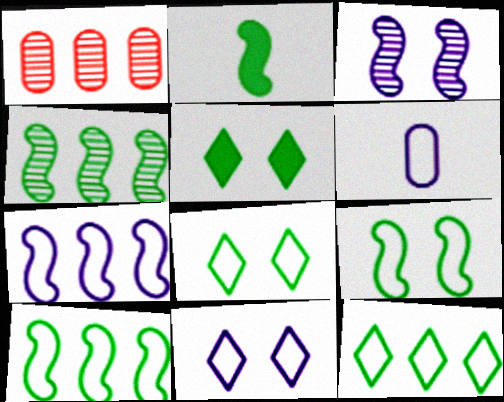[[1, 2, 11], 
[2, 4, 9], 
[6, 7, 11]]